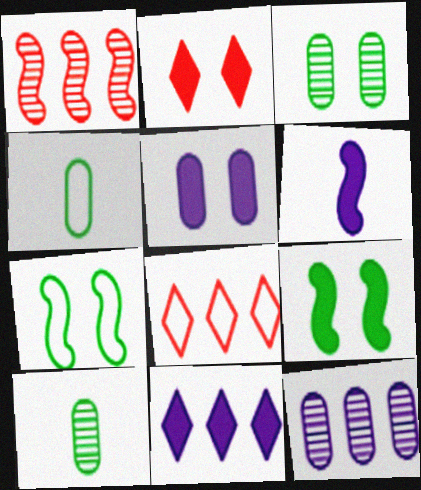[[1, 6, 7], 
[2, 5, 9], 
[3, 6, 8], 
[5, 6, 11]]